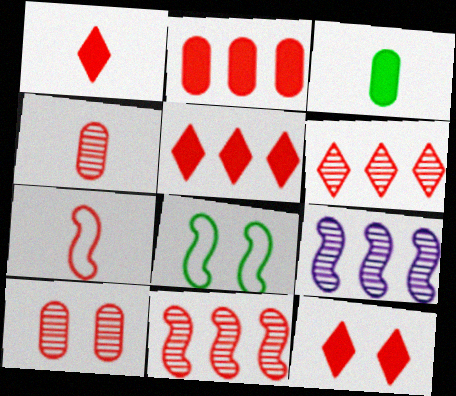[[1, 4, 7], 
[1, 5, 12], 
[5, 7, 10]]